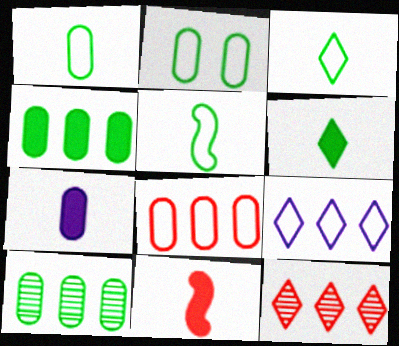[[1, 3, 5], 
[6, 7, 11]]